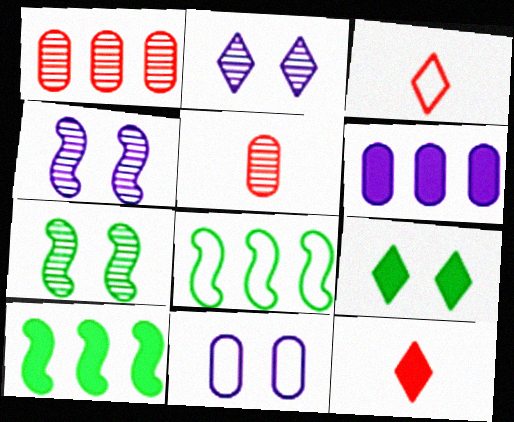[[3, 6, 7], 
[3, 8, 11]]